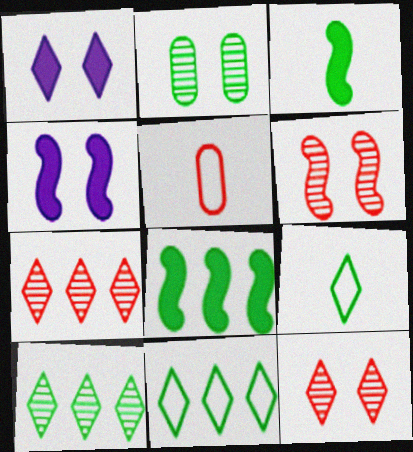[[1, 7, 9], 
[2, 3, 11], 
[2, 8, 9], 
[4, 5, 10]]